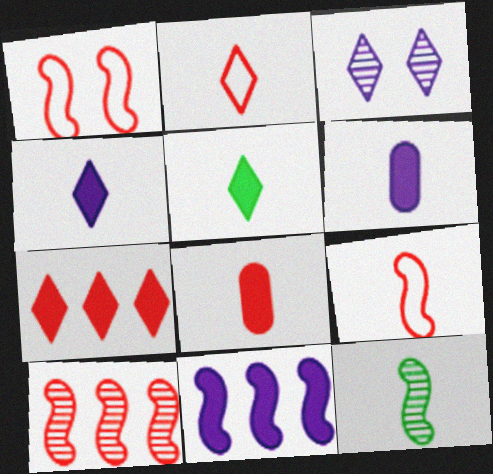[[1, 11, 12], 
[2, 6, 12]]